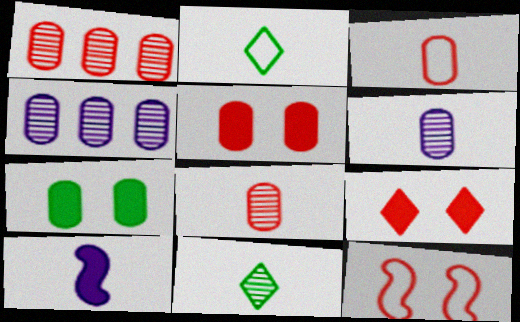[[1, 3, 5], 
[2, 8, 10], 
[3, 4, 7], 
[3, 10, 11]]